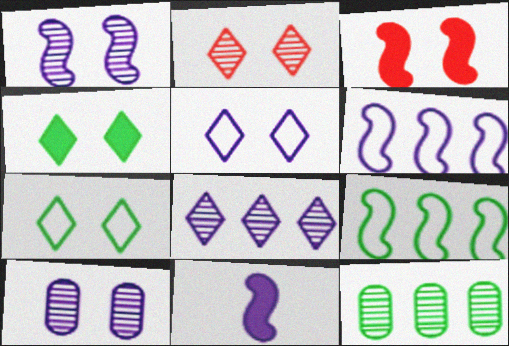[[1, 6, 11], 
[2, 4, 5], 
[3, 7, 10]]